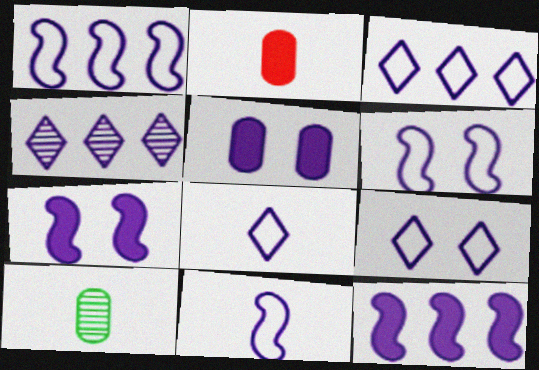[[1, 6, 11], 
[3, 8, 9], 
[4, 5, 11]]